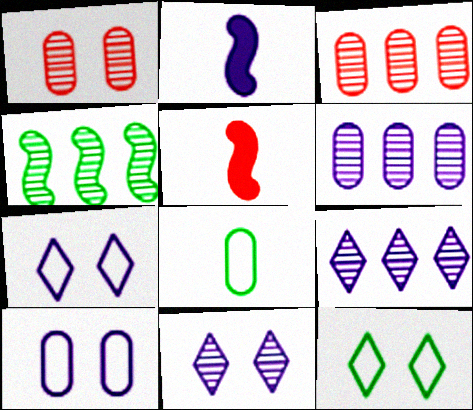[[2, 3, 12], 
[2, 6, 7], 
[2, 9, 10], 
[3, 4, 9], 
[5, 6, 12]]